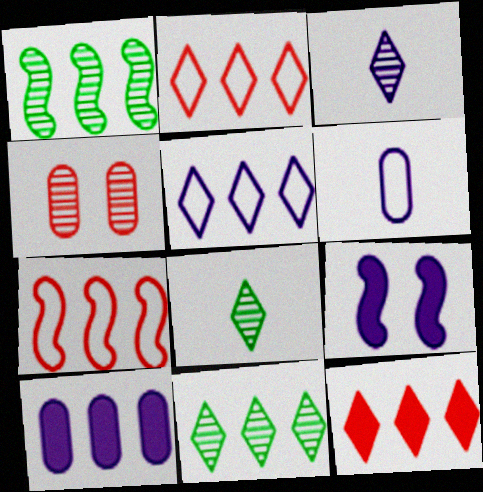[[1, 2, 10], 
[1, 3, 4], 
[5, 11, 12], 
[7, 10, 11]]